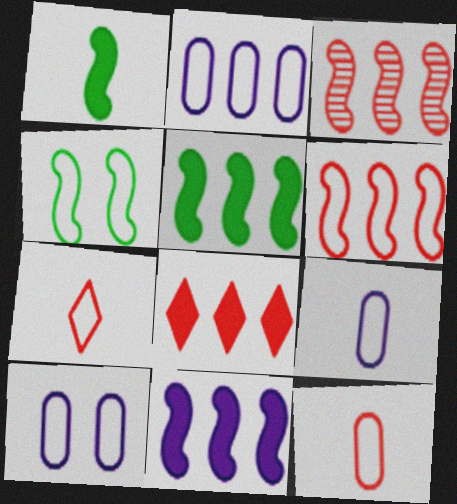[[2, 4, 7], 
[2, 9, 10]]